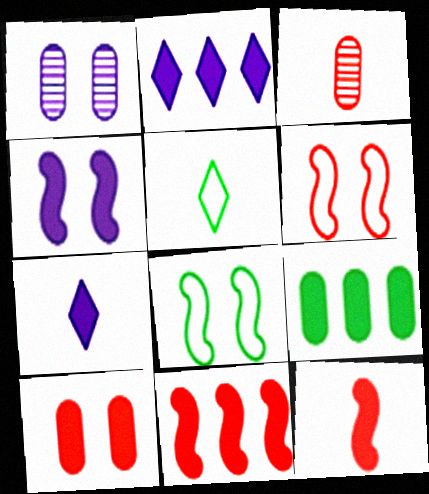[[1, 5, 11], 
[2, 3, 8], 
[2, 9, 11]]